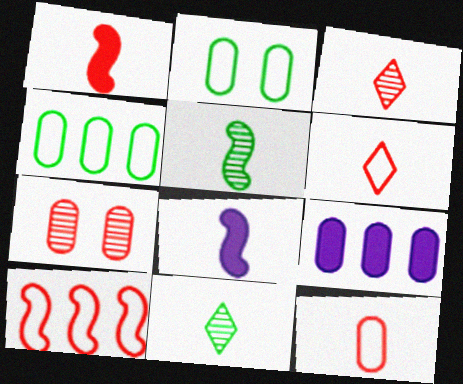[[1, 3, 12], 
[8, 11, 12]]